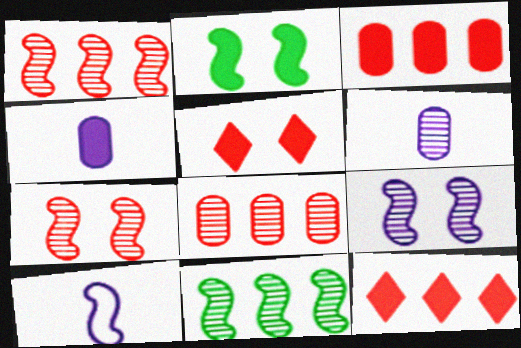[[1, 2, 10], 
[2, 4, 12]]